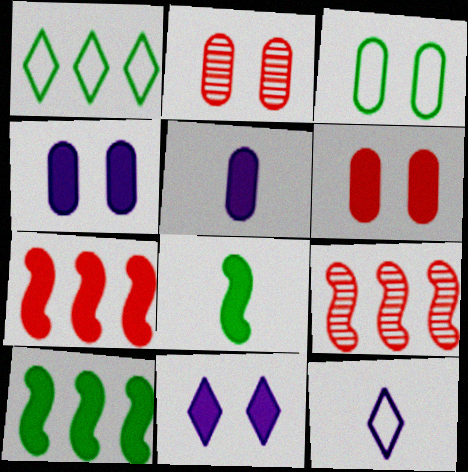[[2, 3, 4], 
[2, 10, 12]]